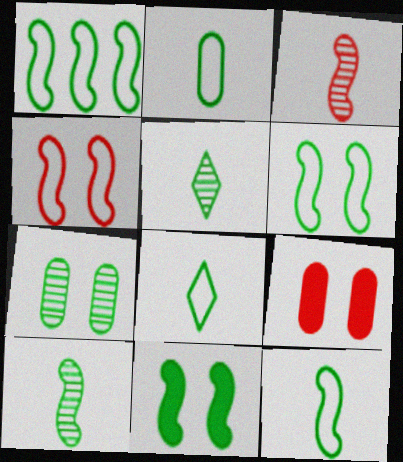[[1, 6, 12], 
[1, 10, 11], 
[2, 8, 12]]